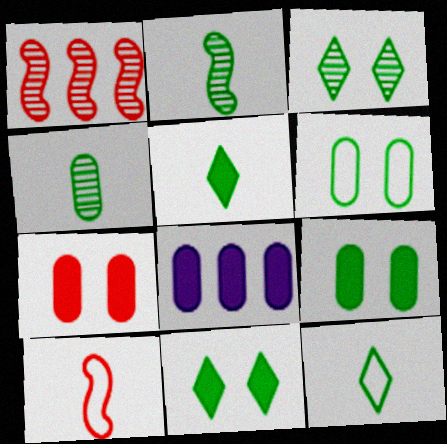[[3, 8, 10]]